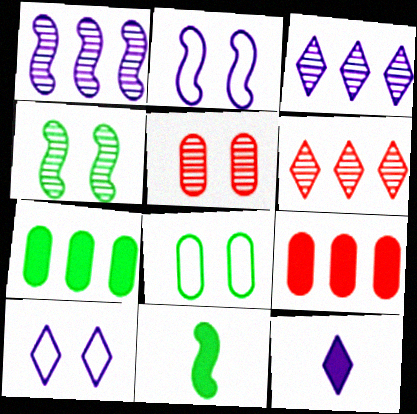[[3, 10, 12]]